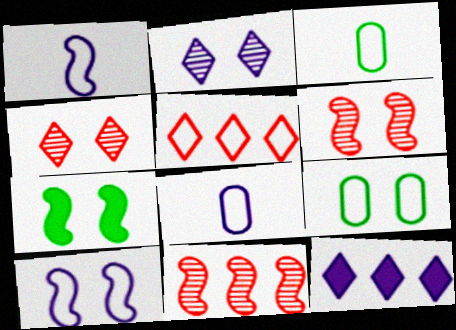[[1, 5, 9], 
[1, 7, 11], 
[3, 5, 10], 
[3, 6, 12], 
[6, 7, 10]]